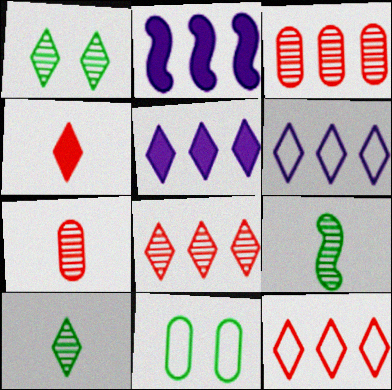[[1, 4, 6]]